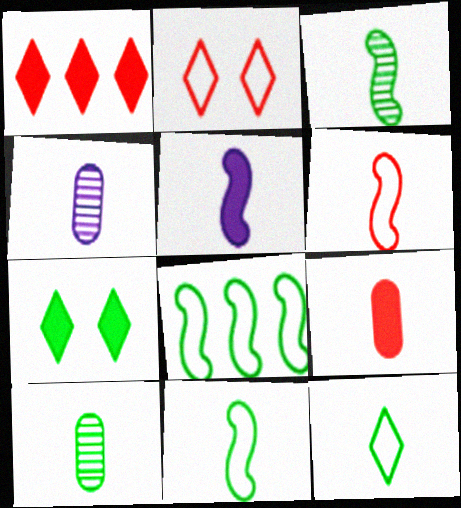[[3, 5, 6], 
[7, 8, 10]]